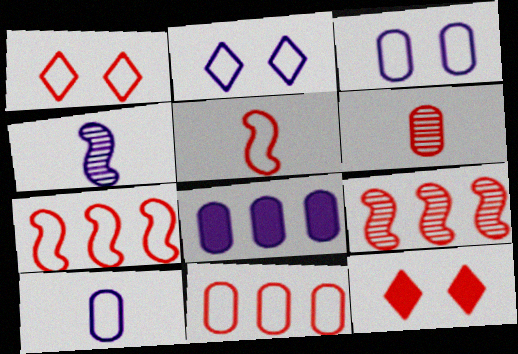[[1, 5, 11], 
[2, 4, 8], 
[6, 7, 12]]